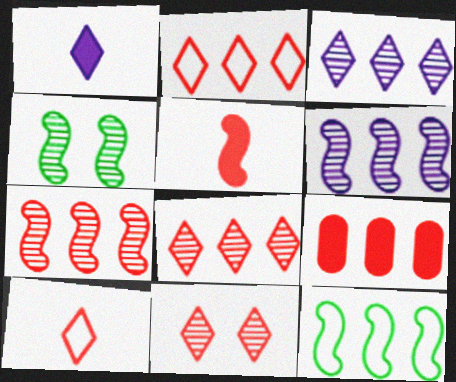[[2, 7, 9], 
[3, 9, 12]]